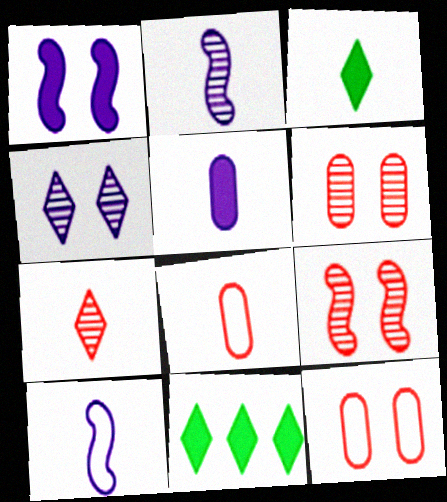[[2, 3, 8], 
[2, 11, 12], 
[6, 10, 11]]